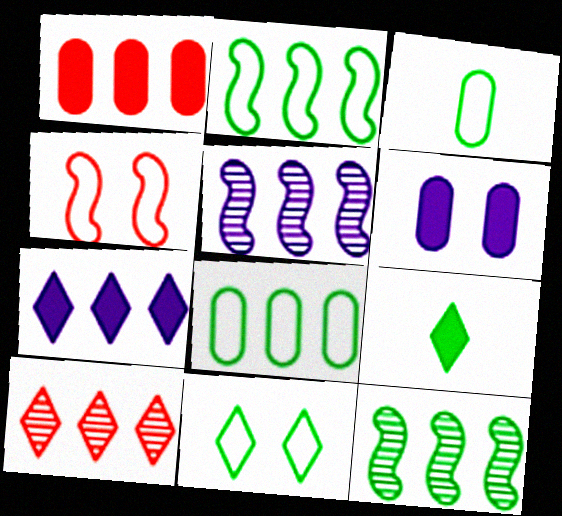[[2, 3, 11]]